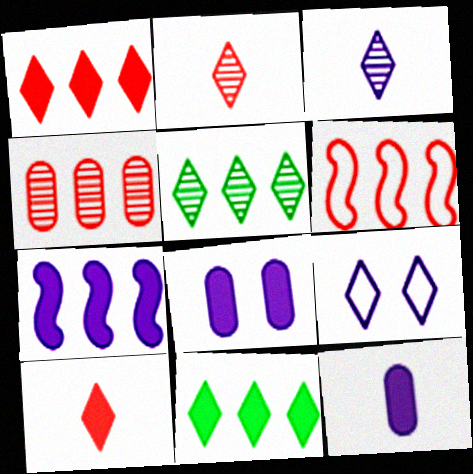[[1, 4, 6], 
[2, 9, 11], 
[5, 9, 10]]